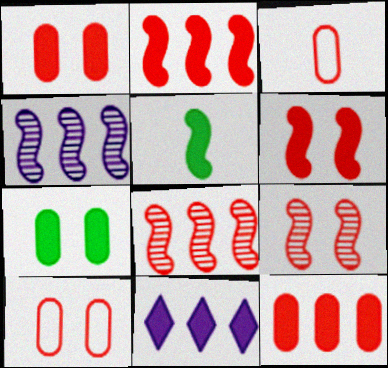[[1, 5, 11]]